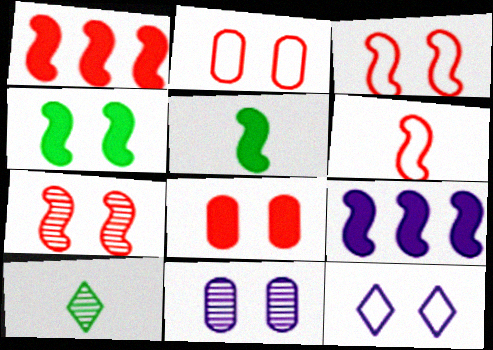[[1, 6, 7], 
[2, 9, 10]]